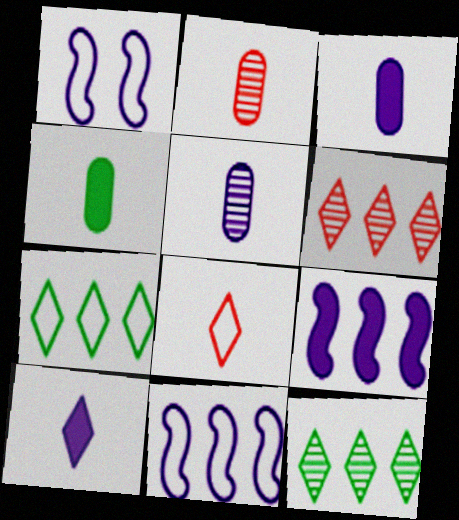[[1, 4, 6]]